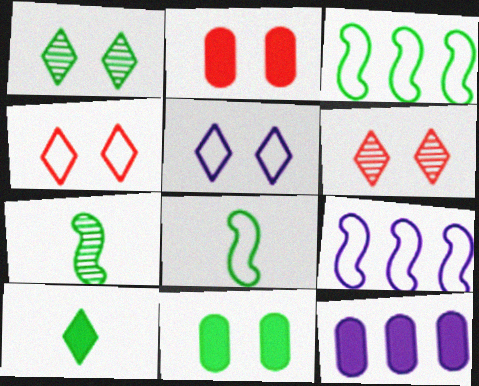[[4, 7, 12], 
[6, 8, 12]]